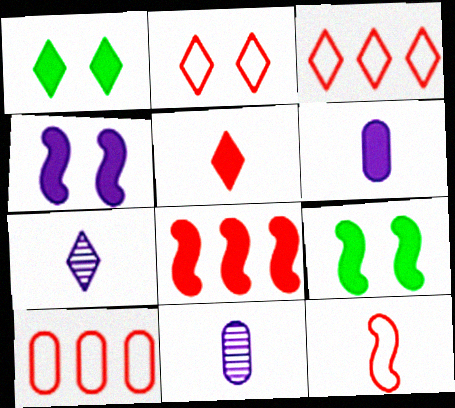[[1, 3, 7], 
[1, 6, 8], 
[2, 10, 12], 
[3, 9, 11], 
[7, 9, 10]]